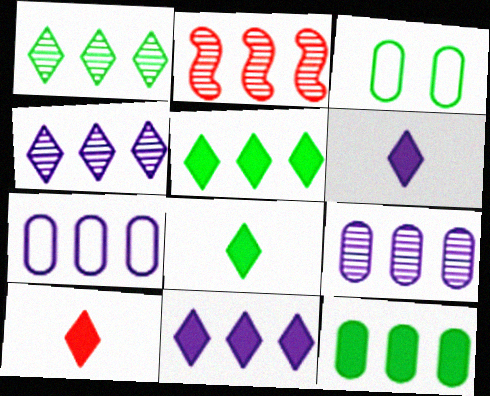[[1, 2, 9], 
[2, 3, 6], 
[2, 5, 7], 
[6, 8, 10]]